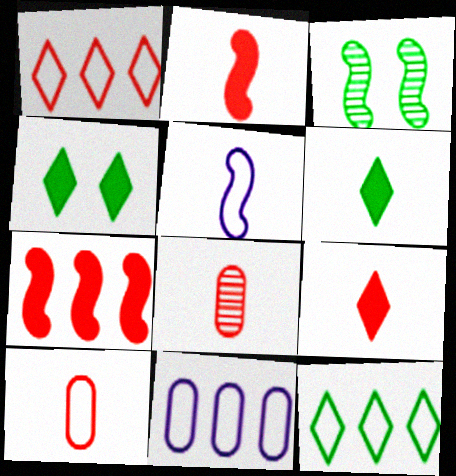[[3, 5, 7], 
[3, 9, 11], 
[5, 6, 8]]